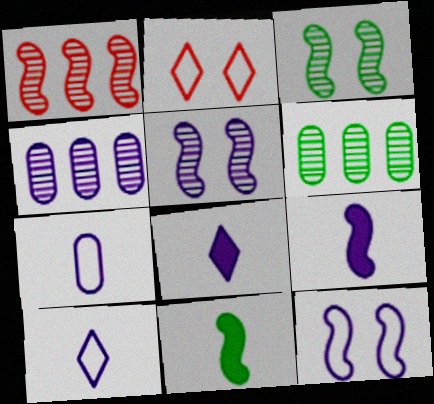[[1, 11, 12], 
[2, 4, 11], 
[2, 6, 9], 
[4, 8, 12]]